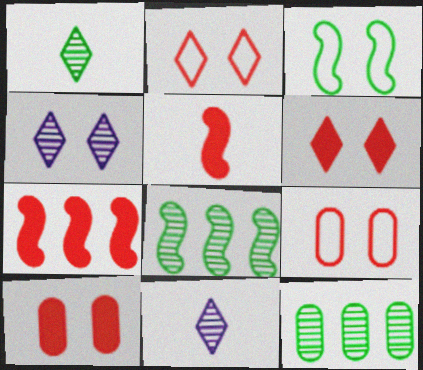[[3, 4, 10]]